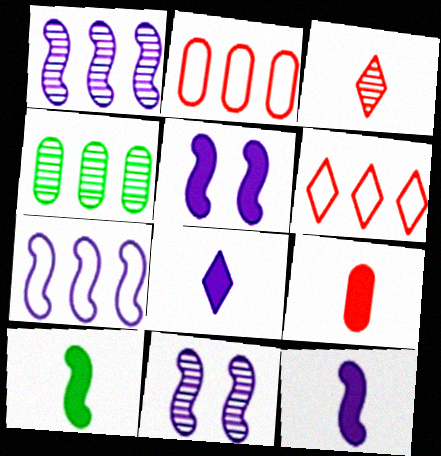[[3, 4, 11], 
[7, 11, 12], 
[8, 9, 10]]